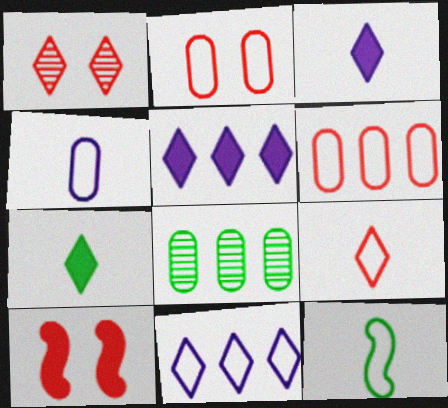[[1, 2, 10], 
[1, 7, 11], 
[2, 11, 12], 
[4, 9, 12]]